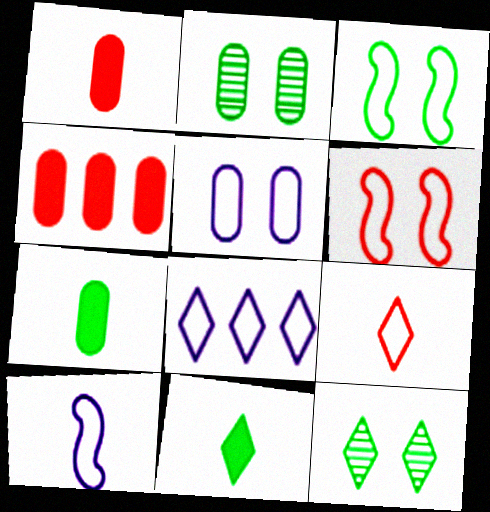[[4, 10, 12], 
[5, 8, 10]]